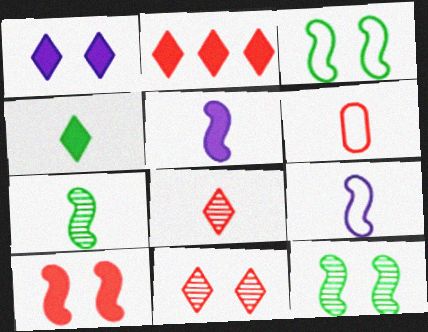[[1, 2, 4]]